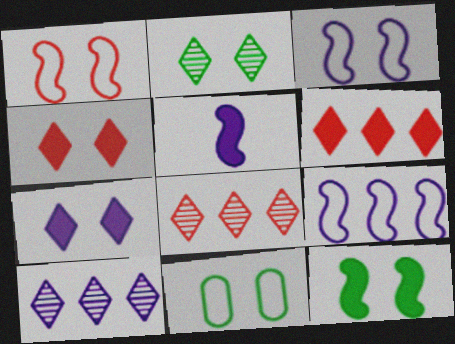[[2, 11, 12], 
[5, 8, 11]]